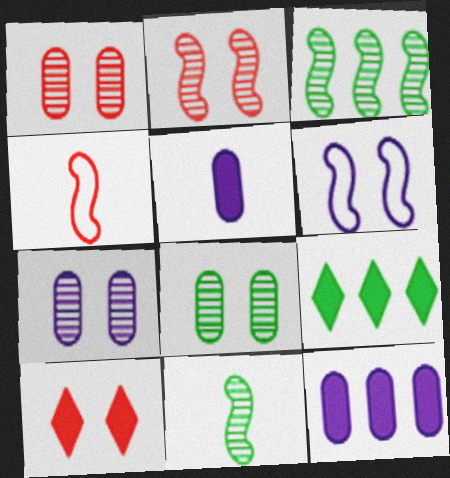[[1, 7, 8], 
[4, 7, 9], 
[6, 8, 10]]